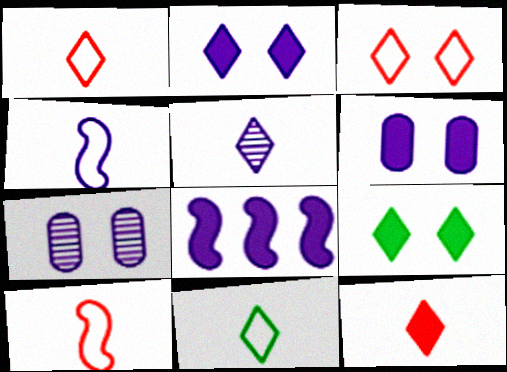[[5, 11, 12]]